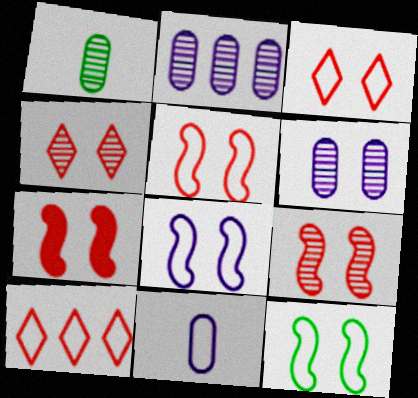[[5, 7, 9], 
[5, 8, 12], 
[10, 11, 12]]